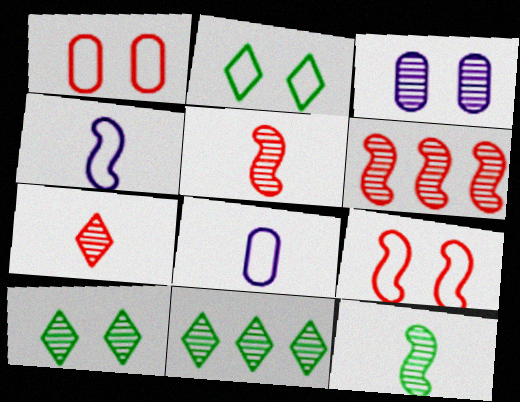[[3, 5, 11]]